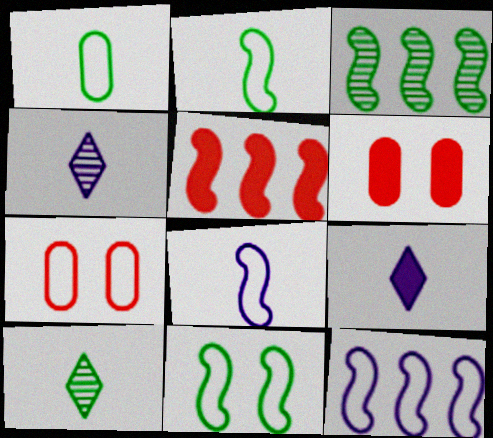[[3, 5, 12], 
[3, 7, 9], 
[6, 10, 12]]